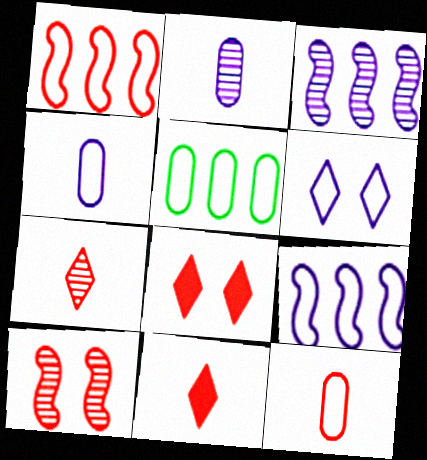[[4, 6, 9]]